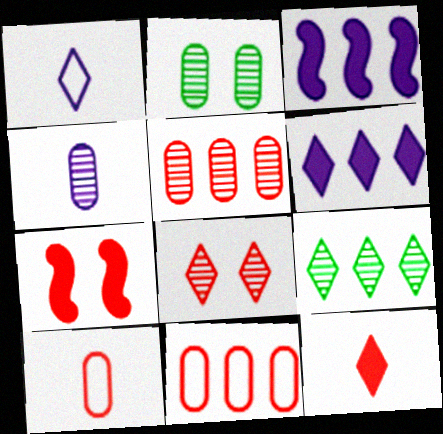[[2, 4, 5], 
[3, 9, 11]]